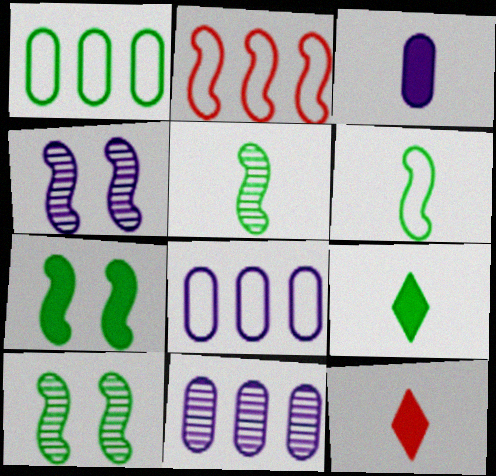[[1, 4, 12], 
[1, 9, 10], 
[8, 10, 12]]